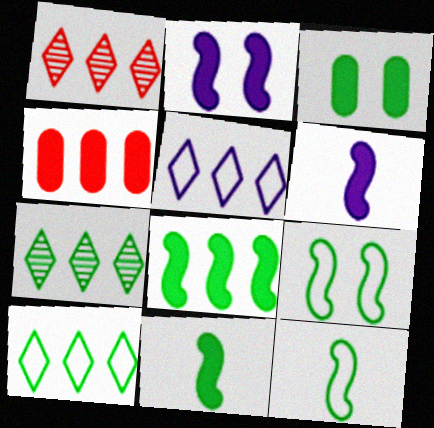[[3, 7, 12]]